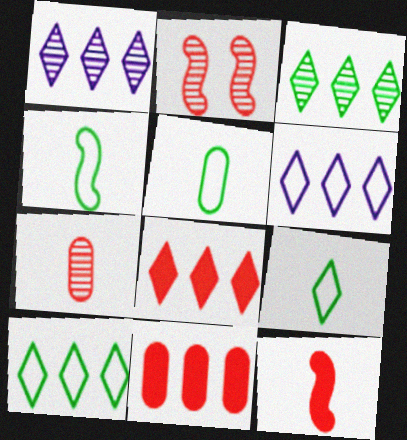[[1, 8, 10], 
[3, 6, 8], 
[4, 5, 9]]